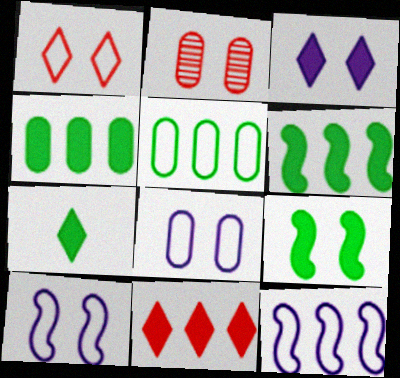[[2, 7, 12], 
[3, 7, 11], 
[4, 7, 9]]